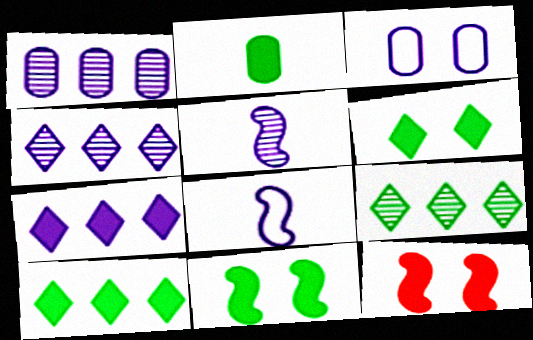[[2, 7, 12], 
[2, 10, 11], 
[3, 5, 7]]